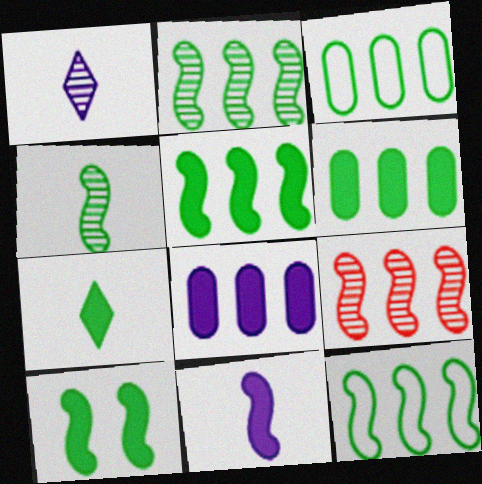[[2, 5, 12], 
[4, 10, 12], 
[6, 7, 10]]